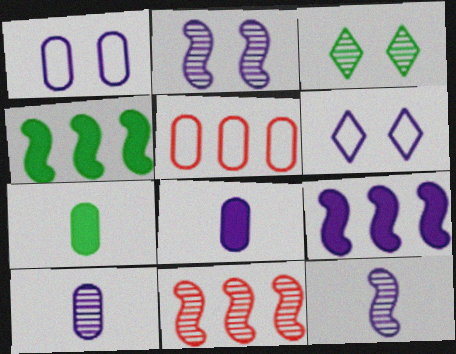[[3, 10, 11], 
[6, 7, 11], 
[6, 9, 10]]